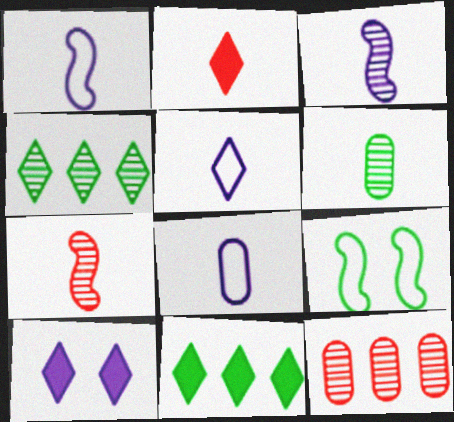[[1, 2, 6], 
[1, 5, 8], 
[2, 10, 11], 
[6, 9, 11]]